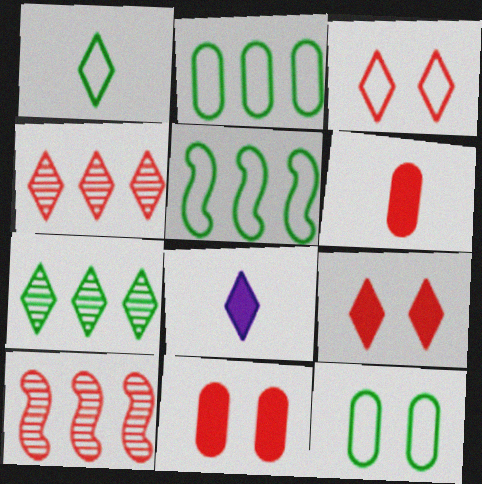[[1, 5, 12], 
[3, 6, 10], 
[3, 7, 8], 
[8, 10, 12]]